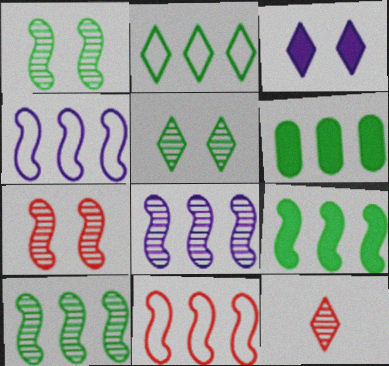[[2, 3, 12], 
[2, 6, 10], 
[8, 9, 11]]